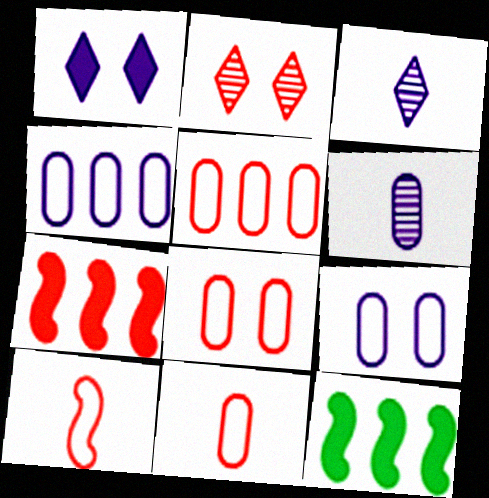[[2, 7, 11], 
[3, 8, 12], 
[5, 8, 11]]